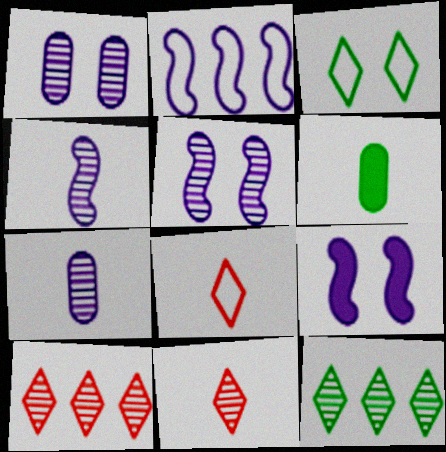[[2, 4, 9], 
[4, 6, 8]]